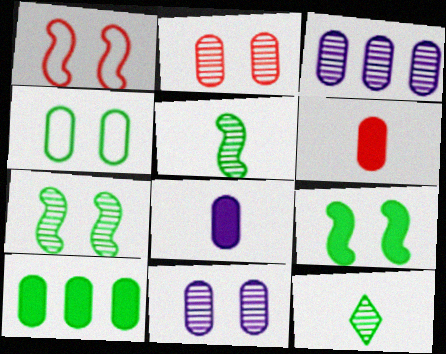[[3, 4, 6]]